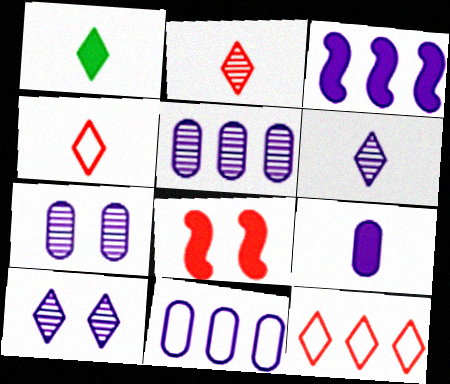[[1, 4, 6], 
[1, 10, 12], 
[7, 9, 11]]